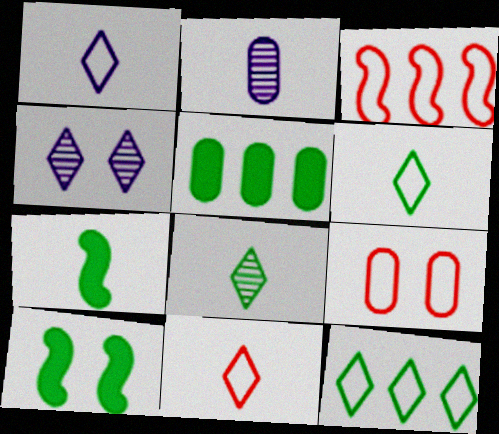[[1, 6, 11], 
[2, 5, 9], 
[2, 7, 11], 
[3, 9, 11], 
[4, 9, 10]]